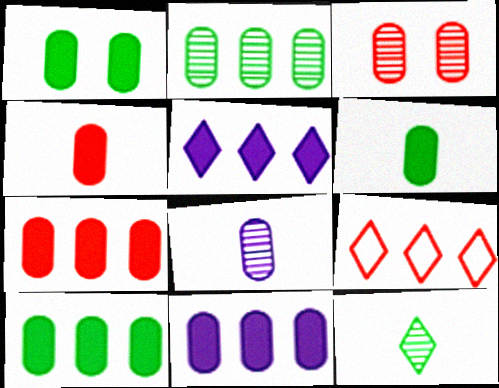[[1, 4, 11], 
[1, 6, 10], 
[2, 3, 8], 
[7, 10, 11]]